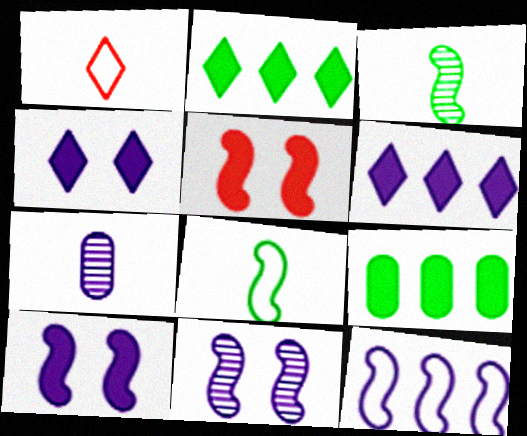[[1, 9, 11], 
[3, 5, 12], 
[4, 7, 12]]